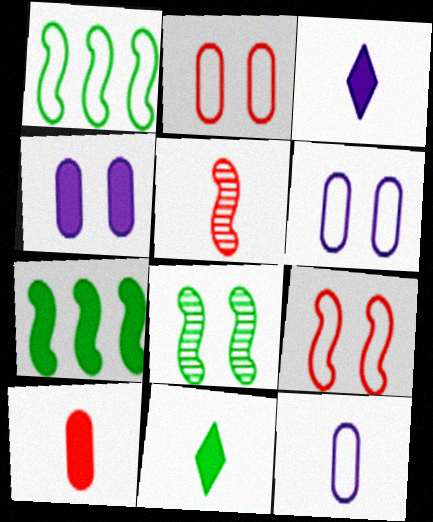[[5, 11, 12]]